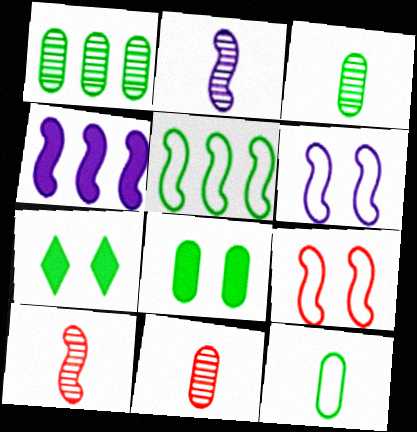[[1, 8, 12], 
[2, 4, 6], 
[3, 5, 7]]